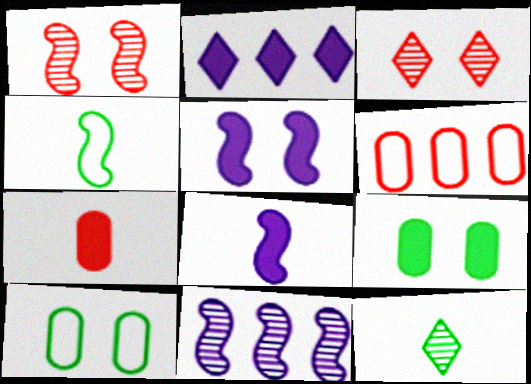[[3, 5, 10], 
[5, 6, 12]]